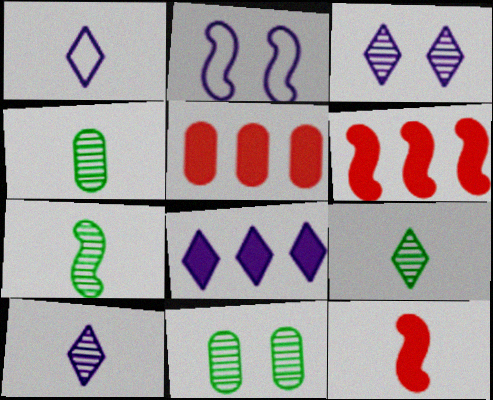[[1, 3, 8], 
[1, 4, 12], 
[1, 6, 11], 
[2, 5, 9], 
[2, 6, 7], 
[4, 7, 9]]